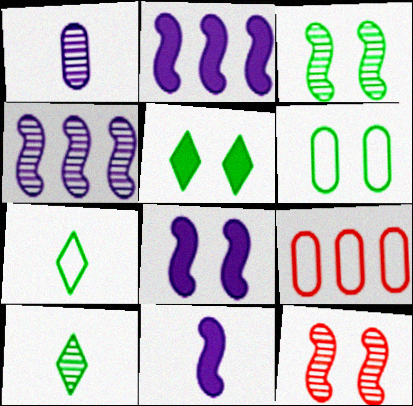[[2, 8, 11], 
[3, 5, 6], 
[8, 9, 10]]